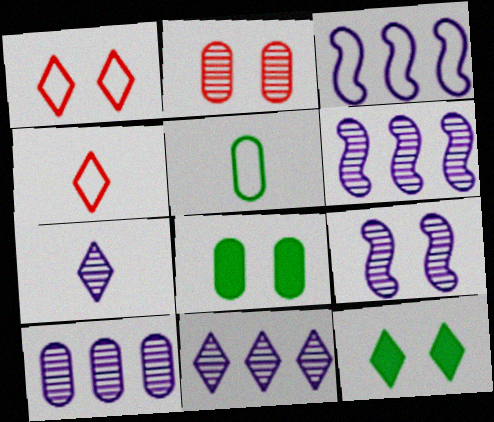[[1, 3, 5], 
[1, 8, 9], 
[4, 6, 8], 
[4, 11, 12], 
[6, 10, 11], 
[7, 9, 10]]